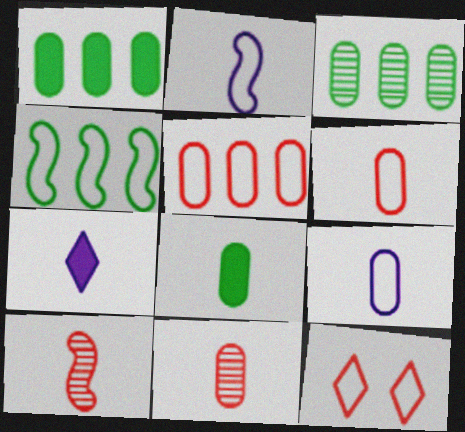[[4, 9, 12], 
[8, 9, 11]]